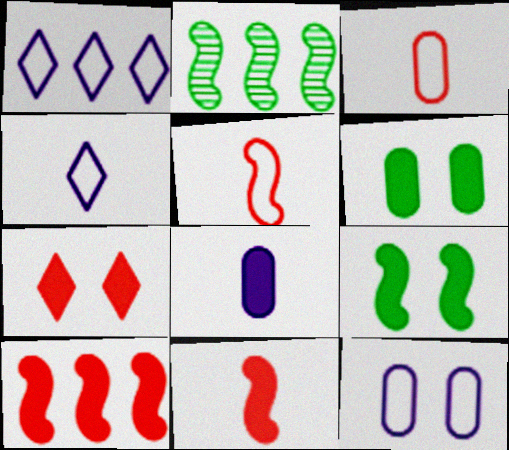[]